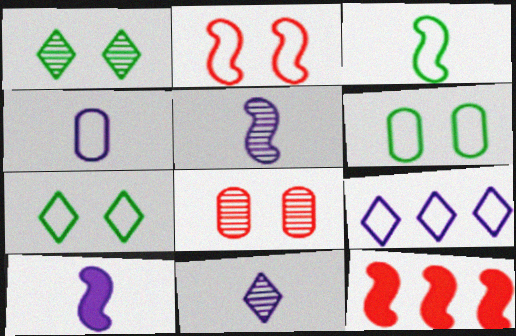[[1, 4, 12], 
[4, 10, 11], 
[6, 11, 12]]